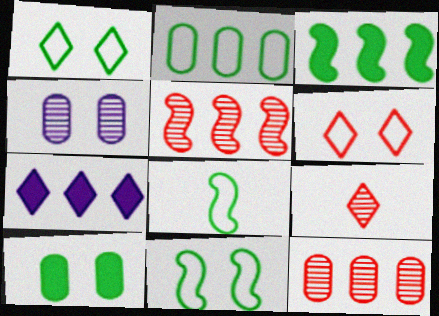[[1, 2, 8], 
[1, 7, 9], 
[2, 5, 7]]